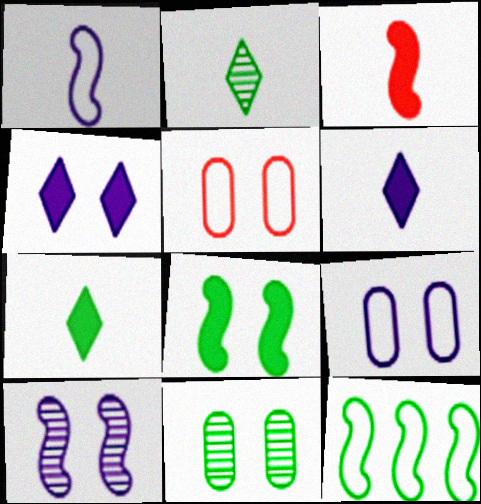[[3, 10, 12], 
[4, 9, 10], 
[7, 11, 12]]